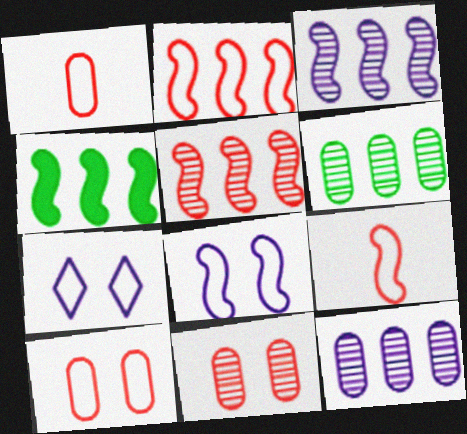[[2, 3, 4]]